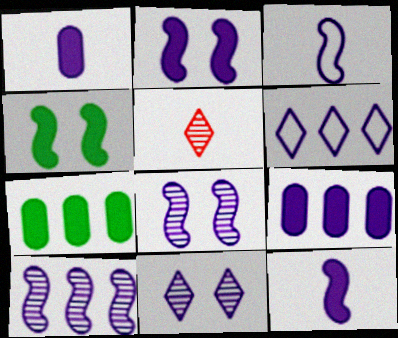[[1, 6, 8], 
[2, 3, 10], 
[3, 9, 11], 
[6, 9, 10]]